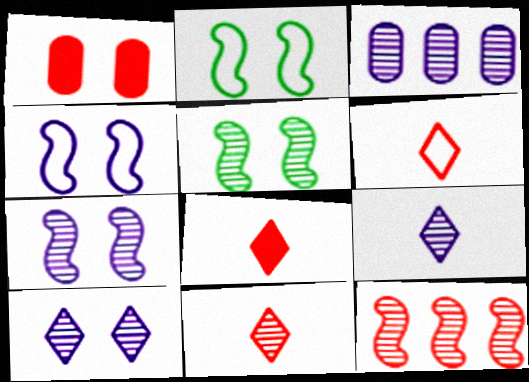[[1, 2, 10], 
[1, 6, 12], 
[2, 3, 8], 
[3, 5, 11], 
[3, 7, 9], 
[6, 8, 11]]